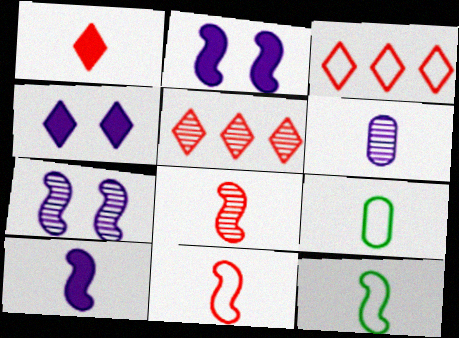[[1, 6, 12], 
[2, 5, 9], 
[8, 10, 12]]